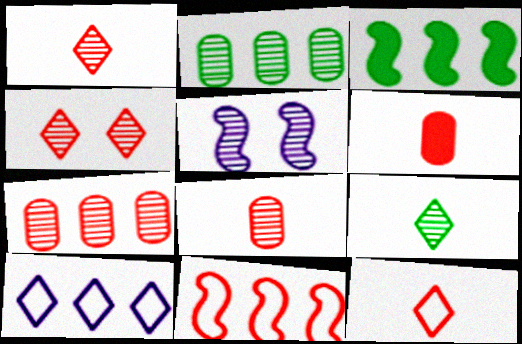[[1, 2, 5], 
[3, 7, 10], 
[4, 6, 11], 
[5, 7, 9]]